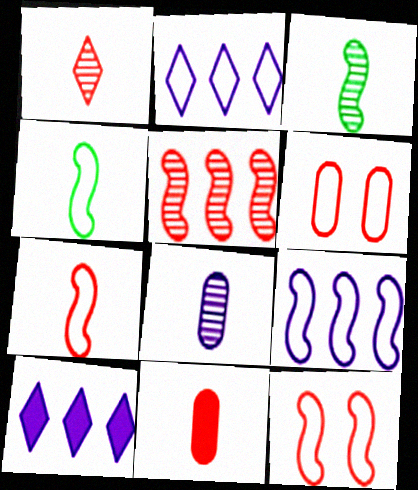[[1, 3, 8], 
[1, 7, 11], 
[2, 4, 6], 
[3, 6, 10], 
[4, 9, 12]]